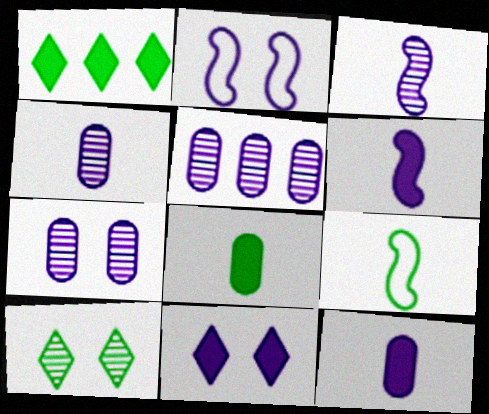[[2, 7, 11], 
[4, 5, 7]]